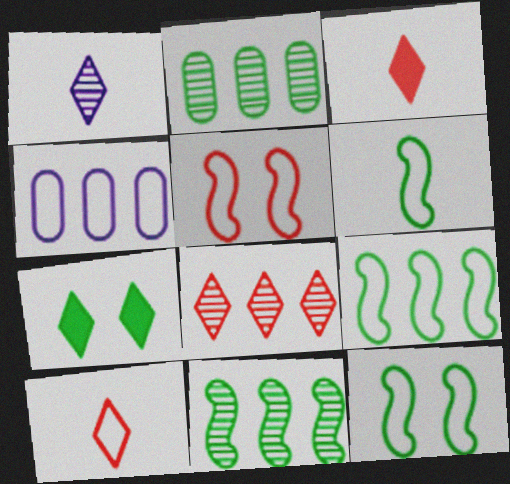[[2, 6, 7], 
[4, 10, 12], 
[6, 9, 12]]